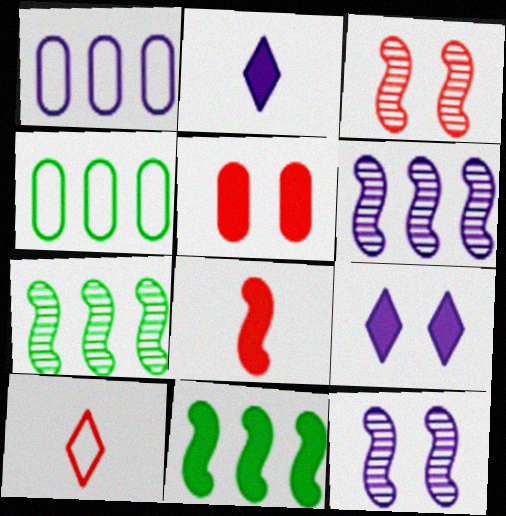[[1, 2, 12], 
[2, 3, 4], 
[2, 5, 11]]